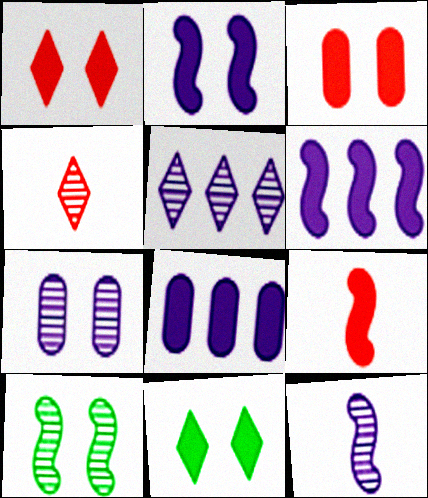[[2, 3, 11], 
[5, 7, 12], 
[8, 9, 11]]